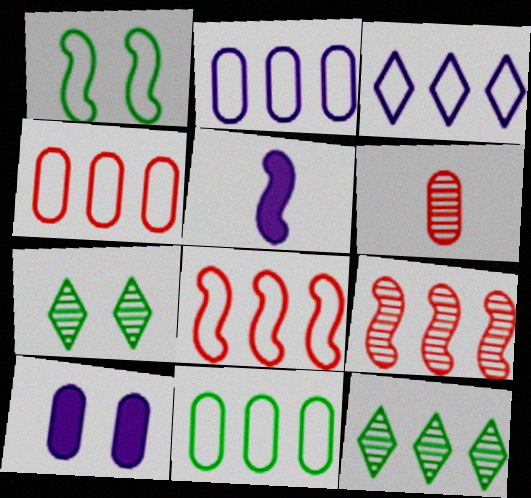[[1, 5, 9], 
[2, 4, 11], 
[3, 8, 11], 
[4, 5, 7], 
[6, 10, 11]]